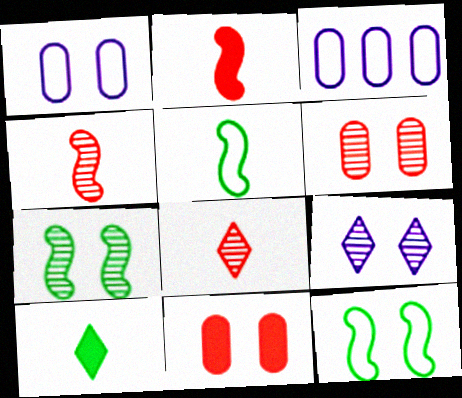[[6, 7, 9], 
[9, 11, 12]]